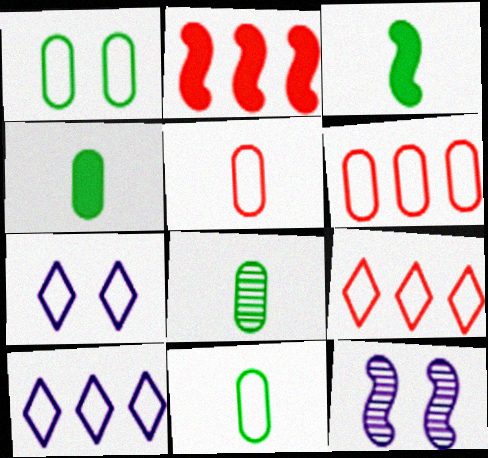[[2, 7, 8], 
[4, 8, 11], 
[4, 9, 12]]